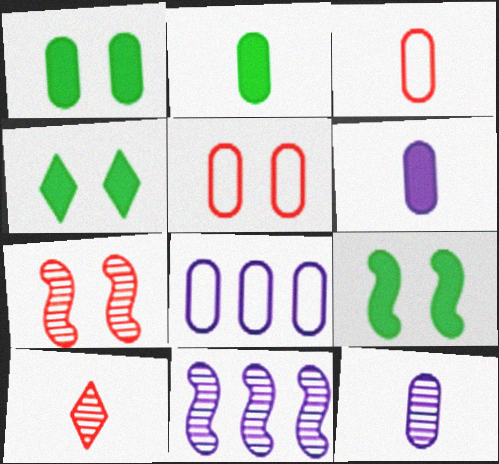[[1, 4, 9], 
[2, 3, 12], 
[3, 4, 11], 
[8, 9, 10]]